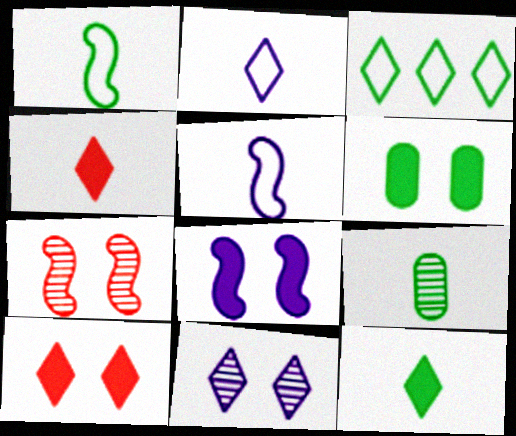[[1, 9, 12], 
[3, 4, 11], 
[4, 5, 9], 
[6, 8, 10]]